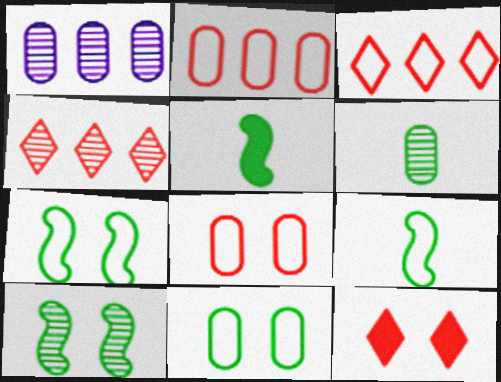[[1, 9, 12]]